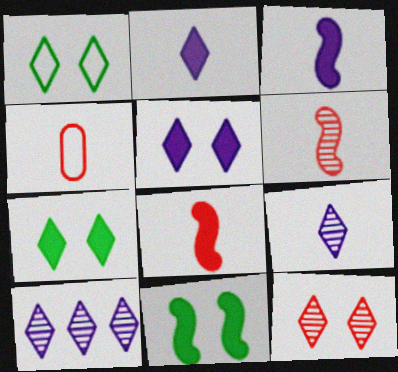[[1, 5, 12], 
[4, 10, 11]]